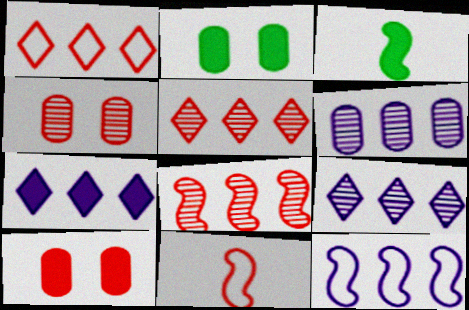[[2, 9, 11], 
[3, 7, 10], 
[5, 10, 11], 
[6, 7, 12]]